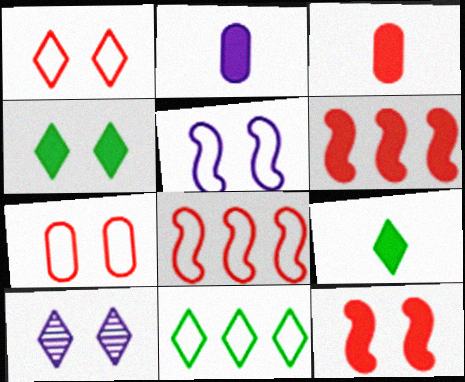[[1, 4, 10], 
[2, 4, 6]]